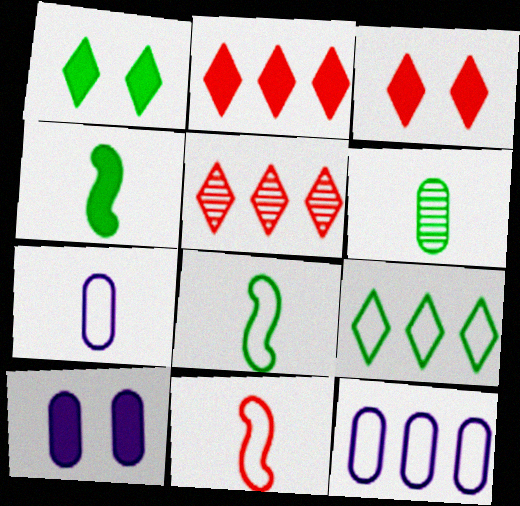[[2, 4, 10], 
[5, 8, 10]]